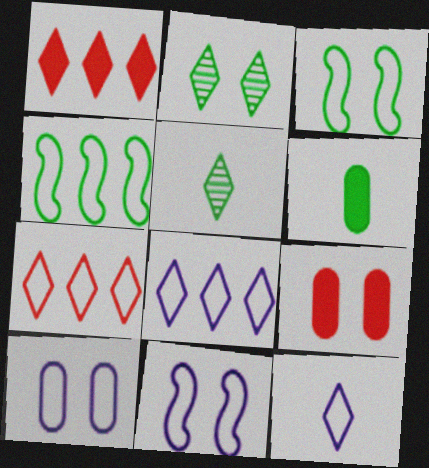[[1, 2, 12], 
[2, 4, 6], 
[2, 9, 11]]